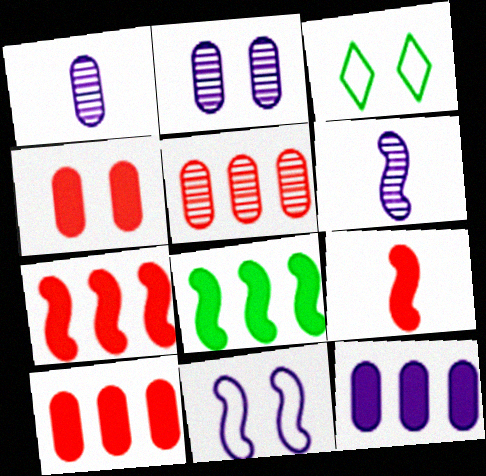[[1, 3, 7], 
[3, 6, 10]]